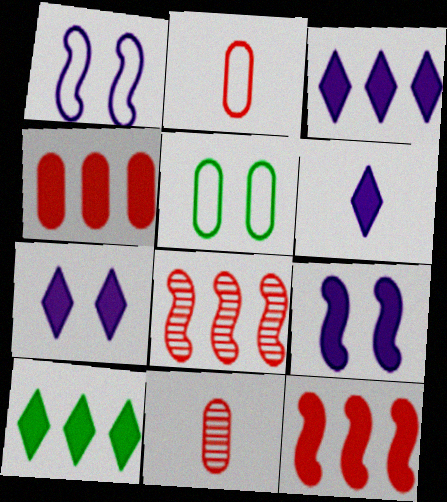[[1, 10, 11], 
[3, 6, 7], 
[5, 6, 8]]